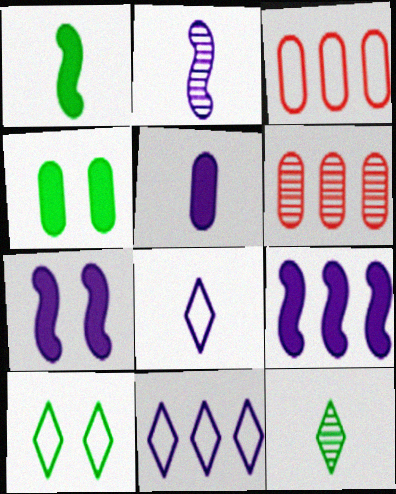[[2, 5, 8], 
[3, 7, 12]]